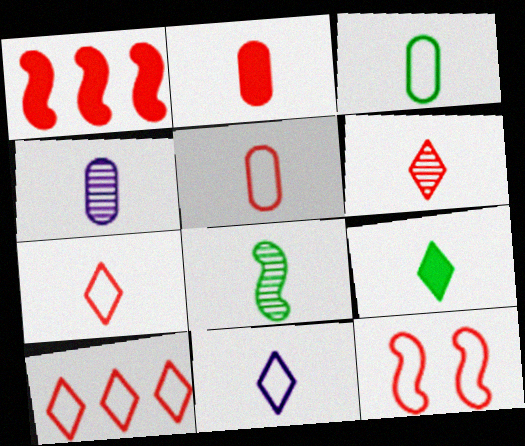[[2, 3, 4], 
[2, 8, 11], 
[3, 8, 9], 
[4, 6, 8], 
[5, 10, 12], 
[6, 9, 11]]